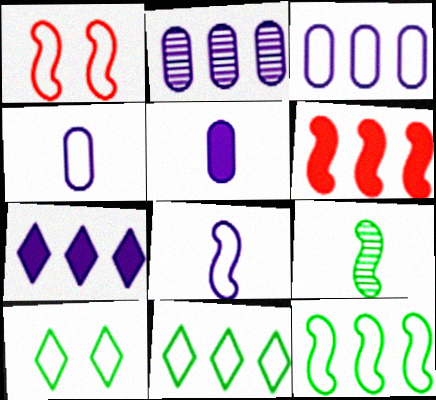[[1, 4, 11], 
[1, 8, 12], 
[2, 6, 11]]